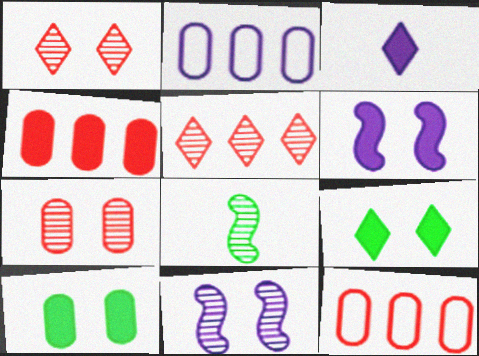[[2, 3, 11]]